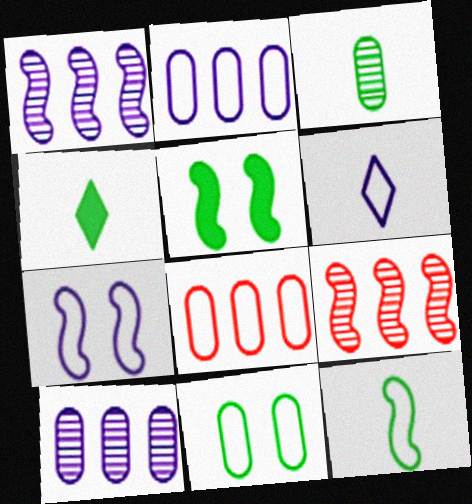[[2, 6, 7], 
[3, 4, 12]]